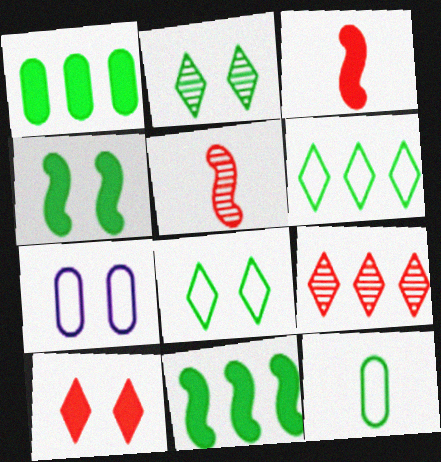[[2, 11, 12]]